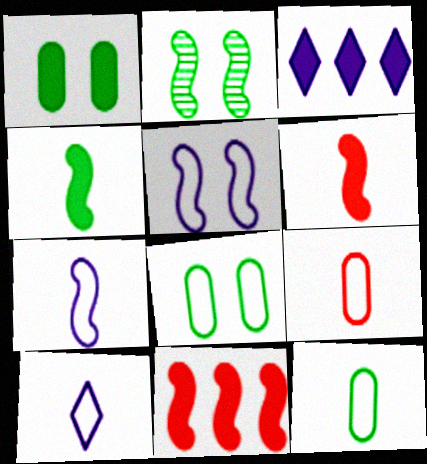[[1, 3, 6], 
[2, 3, 9], 
[2, 7, 11]]